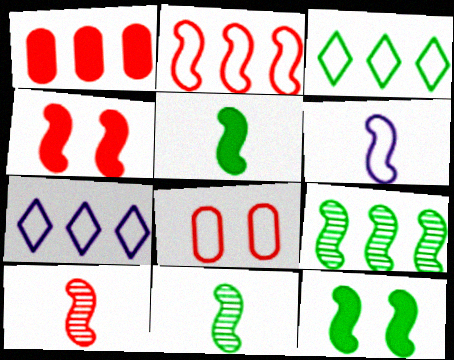[[1, 7, 9], 
[2, 4, 10], 
[3, 6, 8], 
[4, 6, 9], 
[5, 6, 10]]